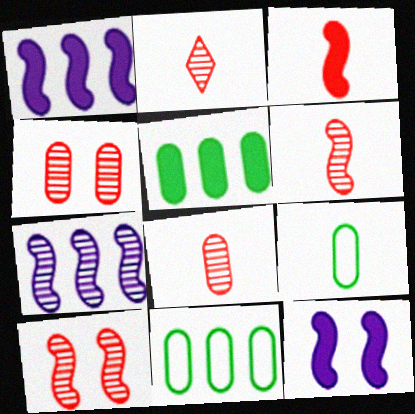[[2, 6, 8], 
[2, 11, 12]]